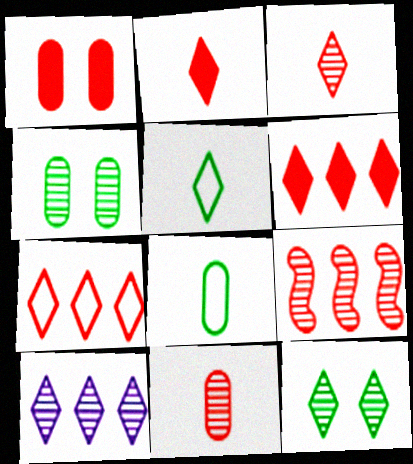[[3, 10, 12]]